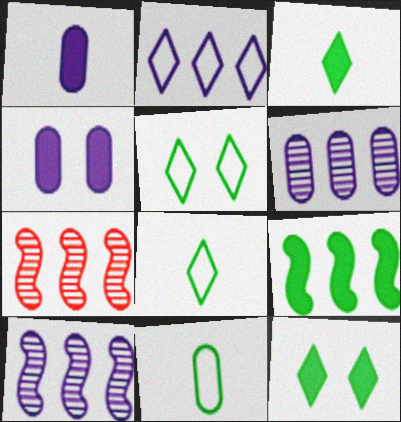[[1, 5, 7], 
[4, 7, 8]]